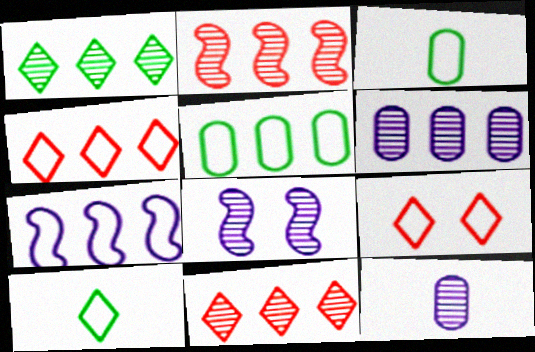[[1, 2, 6], 
[3, 7, 9], 
[4, 5, 7]]